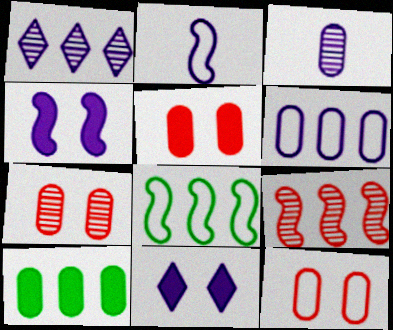[[3, 10, 12], 
[5, 7, 12]]